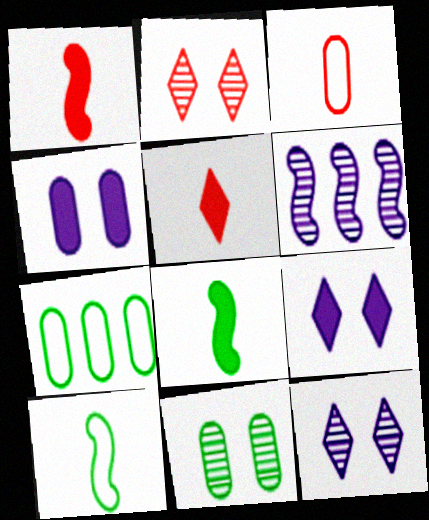[[1, 7, 12]]